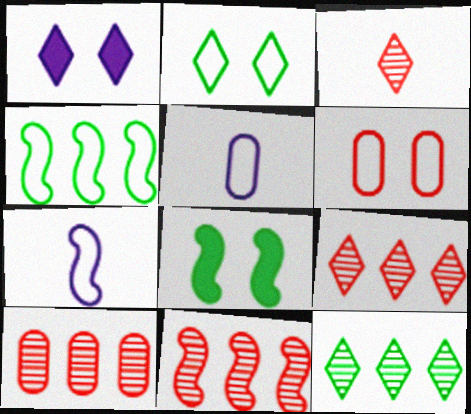[[5, 8, 9], 
[7, 8, 11], 
[9, 10, 11]]